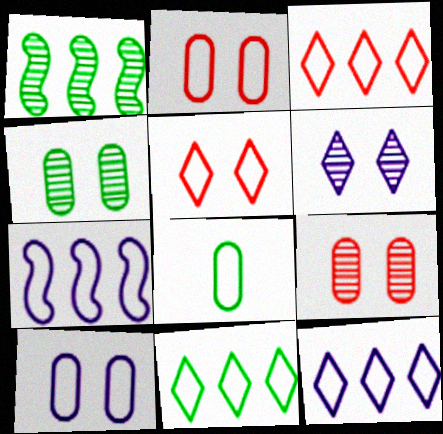[[3, 11, 12], 
[5, 7, 8]]